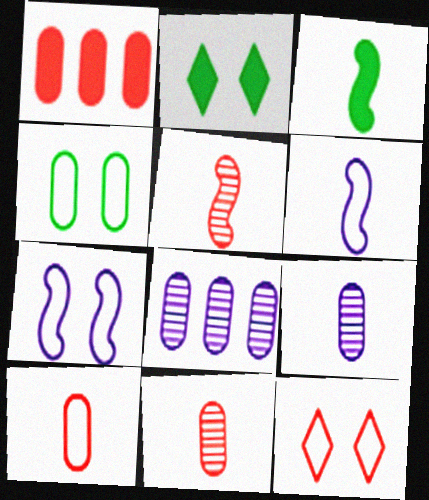[[1, 4, 9], 
[1, 5, 12], 
[3, 5, 6], 
[3, 8, 12], 
[4, 7, 12]]